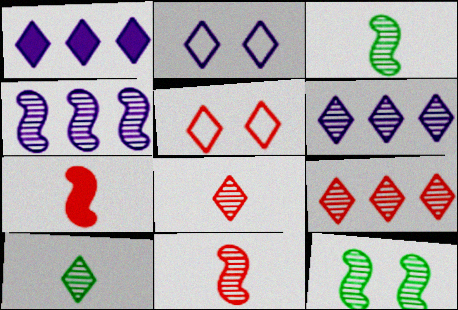[[1, 5, 10], 
[4, 11, 12]]